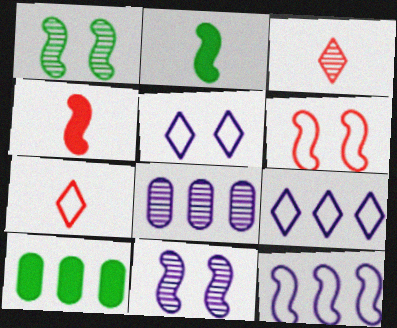[[1, 3, 8], 
[1, 4, 12], 
[7, 10, 11]]